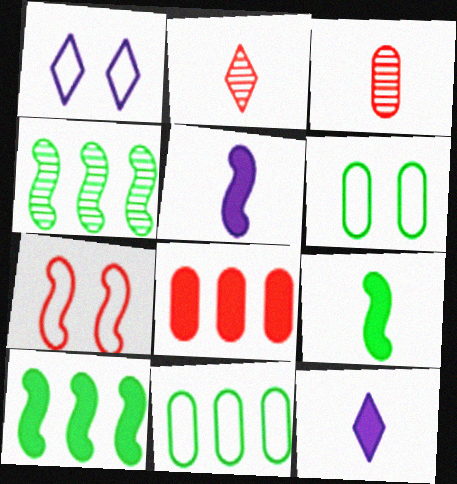[[1, 3, 10], 
[1, 6, 7], 
[2, 7, 8], 
[4, 5, 7]]